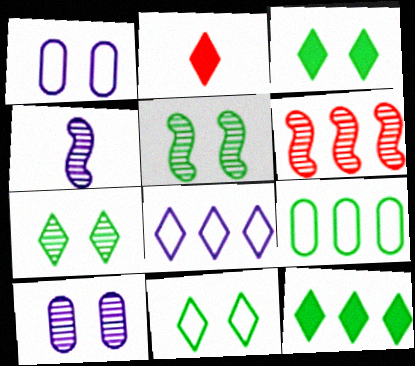[[2, 7, 8], 
[3, 7, 11], 
[4, 5, 6]]